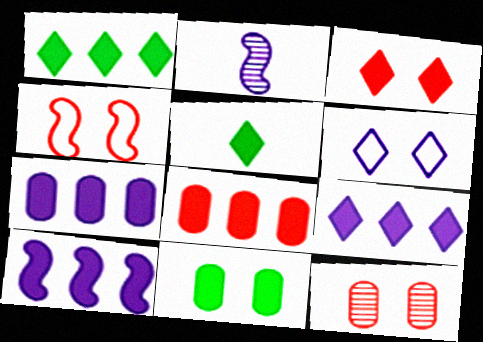[[1, 8, 10], 
[2, 6, 7], 
[3, 4, 12], 
[3, 5, 9], 
[7, 9, 10]]